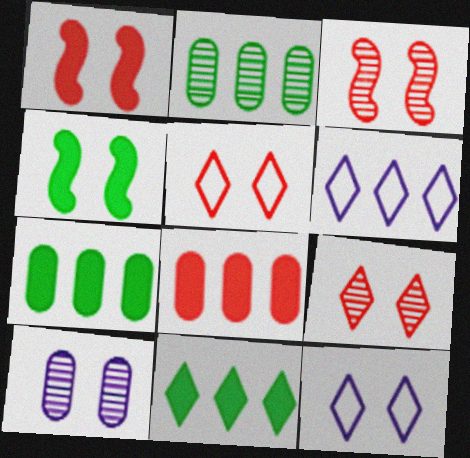[[4, 5, 10]]